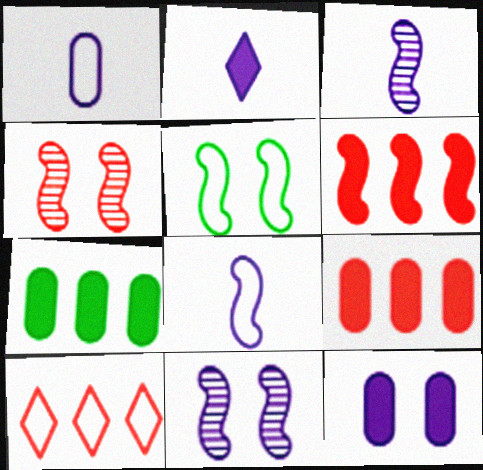[[1, 2, 3], 
[1, 5, 10], 
[3, 5, 6]]